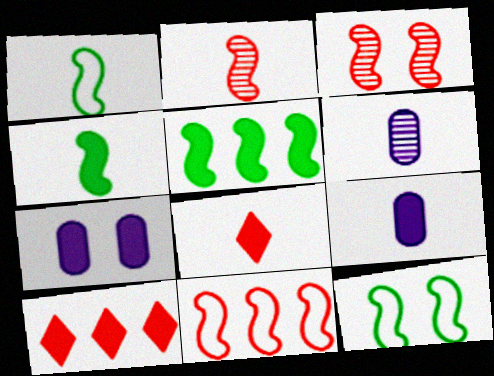[[1, 6, 8], 
[4, 7, 10], 
[4, 8, 9], 
[5, 7, 8], 
[6, 10, 12]]